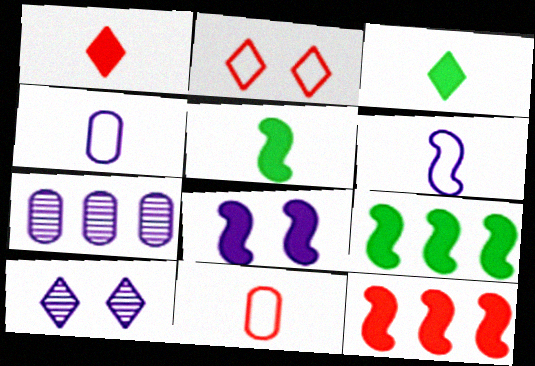[[2, 5, 7], 
[5, 8, 12], 
[9, 10, 11]]